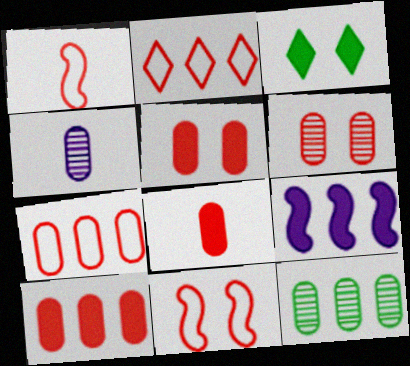[[2, 9, 12], 
[3, 8, 9], 
[4, 6, 12], 
[5, 8, 10], 
[6, 7, 8]]